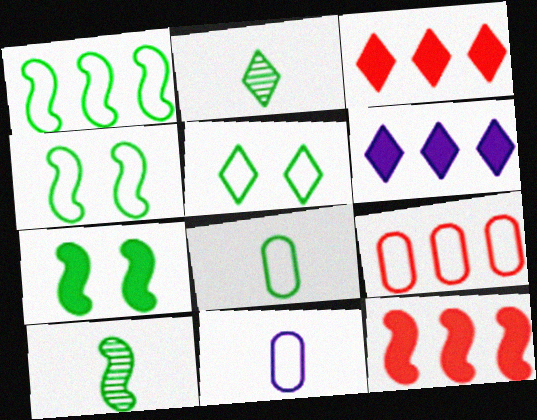[[1, 5, 8], 
[1, 7, 10]]